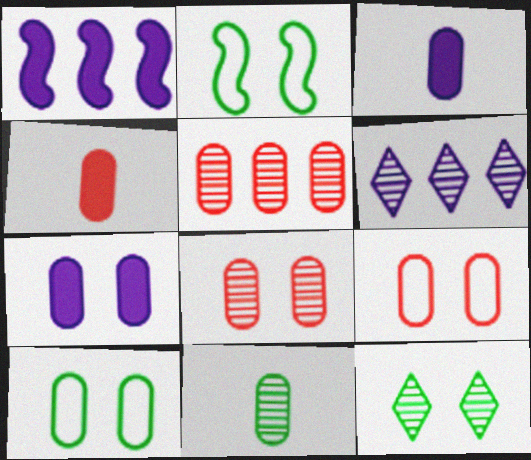[[2, 4, 6], 
[3, 5, 10], 
[4, 5, 9], 
[7, 8, 10]]